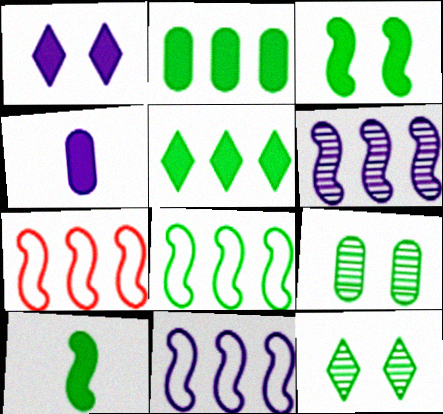[[4, 7, 12], 
[7, 8, 11]]